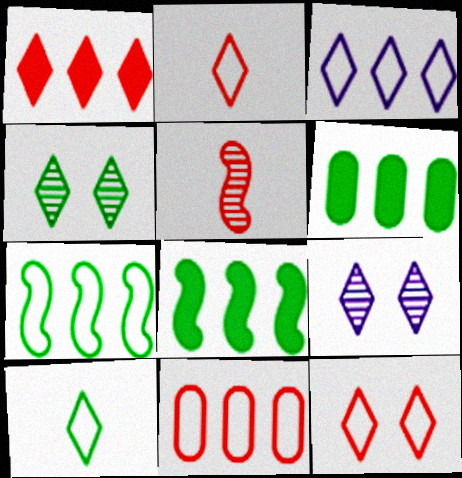[[1, 9, 10], 
[3, 7, 11], 
[3, 10, 12]]